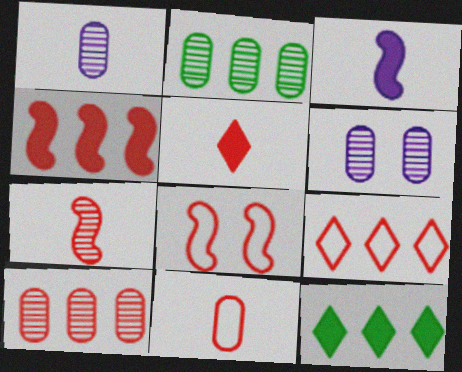[[1, 8, 12], 
[4, 7, 8], 
[4, 9, 10], 
[5, 7, 11], 
[5, 8, 10], 
[8, 9, 11]]